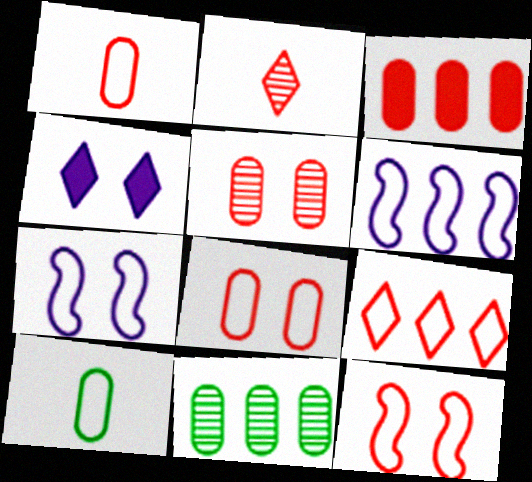[[1, 3, 5], 
[1, 9, 12], 
[2, 3, 12], 
[7, 9, 10]]